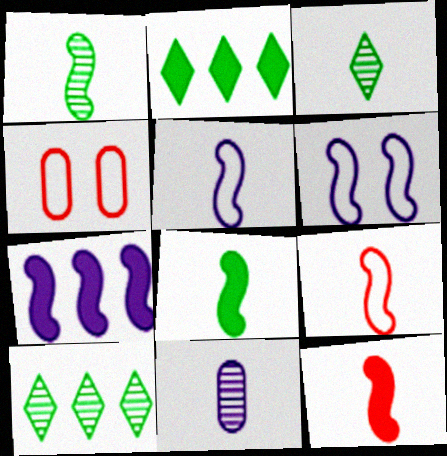[[1, 5, 12], 
[3, 4, 7]]